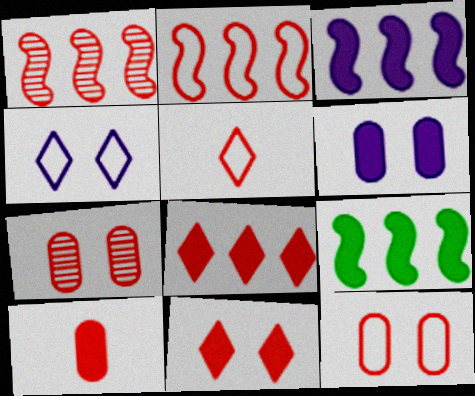[[2, 5, 12]]